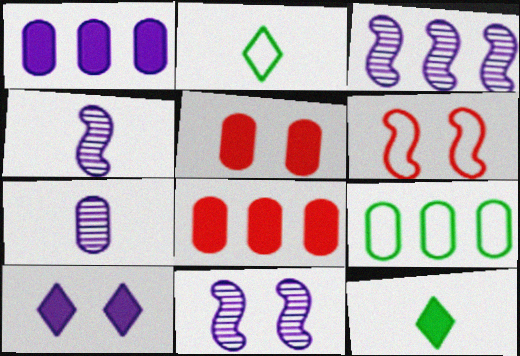[[2, 3, 5], 
[2, 8, 11], 
[3, 4, 11], 
[5, 7, 9]]